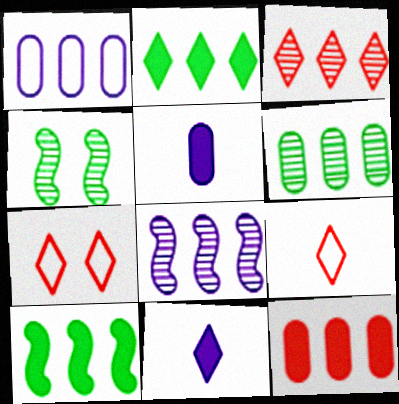[[1, 3, 10], 
[1, 6, 12], 
[3, 6, 8]]